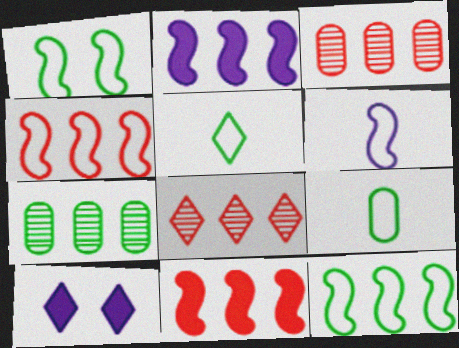[[1, 4, 6], 
[5, 8, 10]]